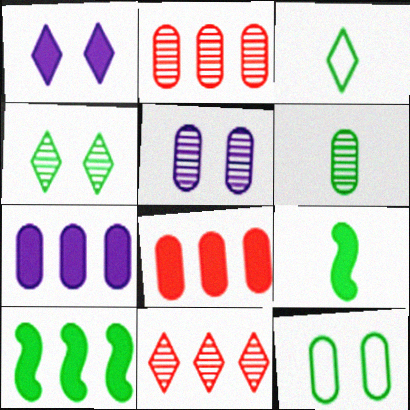[[1, 3, 11], 
[1, 8, 9], 
[2, 5, 6], 
[3, 6, 9]]